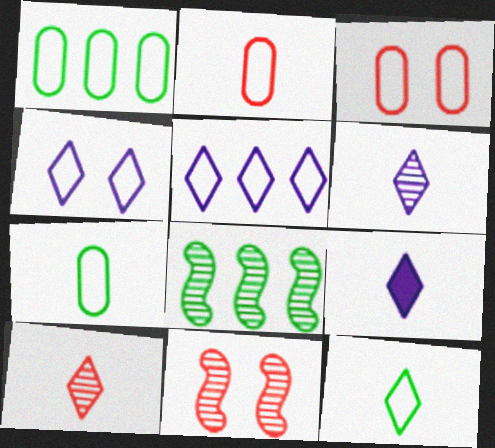[[1, 9, 11], 
[3, 8, 9], 
[9, 10, 12]]